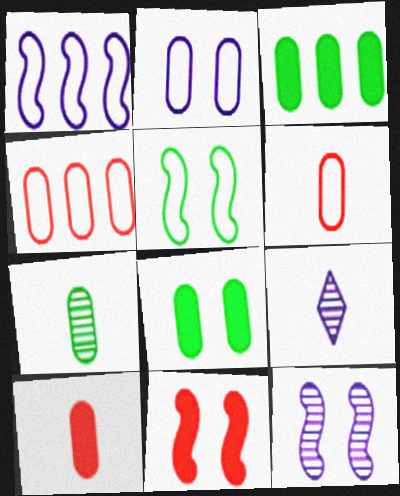[[5, 11, 12]]